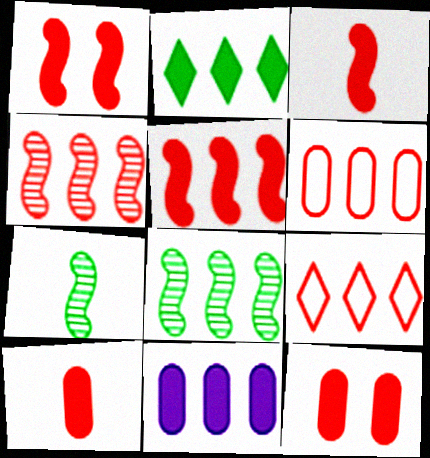[[1, 3, 5], 
[2, 5, 11], 
[8, 9, 11]]